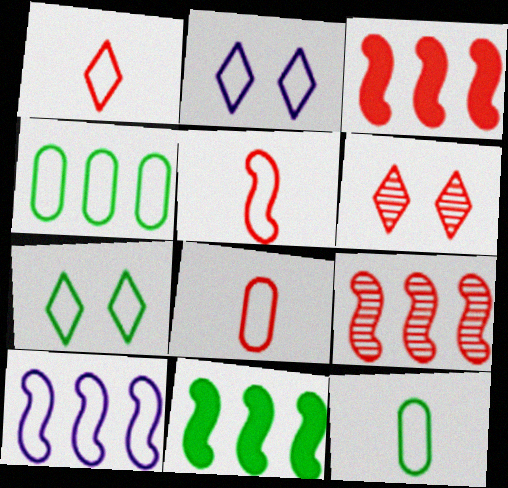[[1, 5, 8], 
[2, 4, 5], 
[3, 6, 8], 
[7, 8, 10], 
[9, 10, 11]]